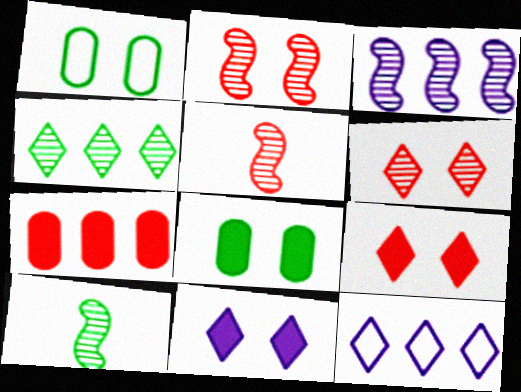[[1, 2, 11], 
[2, 3, 10], 
[5, 8, 12]]